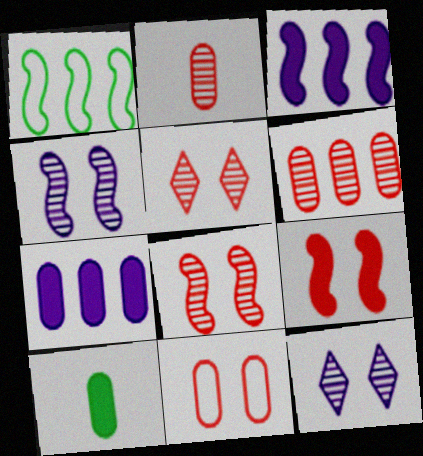[[5, 9, 11]]